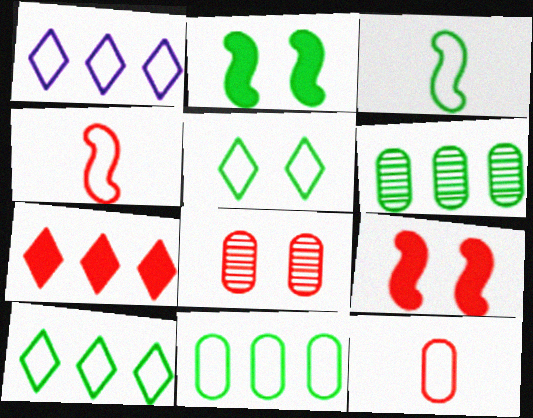[[3, 5, 11], 
[4, 7, 8]]